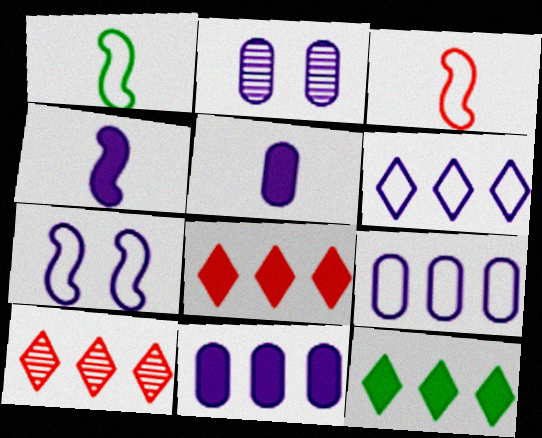[[1, 2, 8], 
[2, 3, 12], 
[2, 4, 6], 
[2, 5, 9], 
[6, 10, 12]]